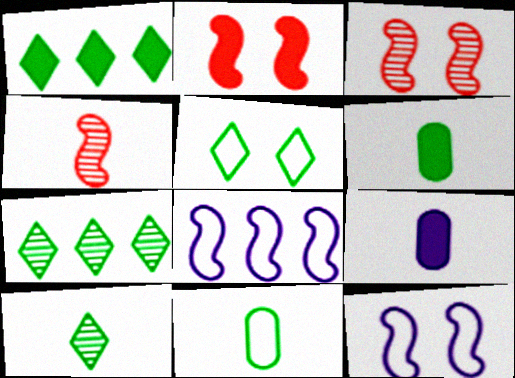[[1, 2, 9], 
[1, 5, 10]]